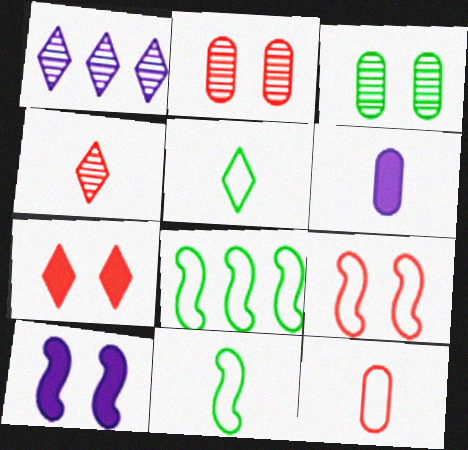[[1, 5, 7], 
[2, 7, 9], 
[4, 6, 11]]